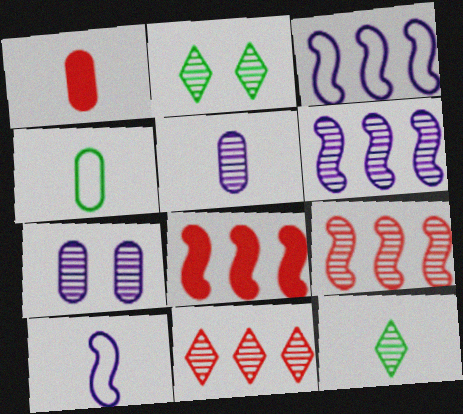[[1, 2, 3], 
[1, 4, 5], 
[1, 10, 12], 
[2, 5, 9], 
[7, 9, 12]]